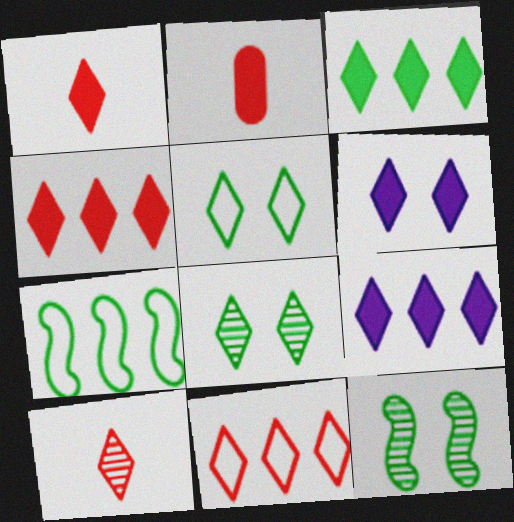[[1, 3, 6], 
[3, 4, 9], 
[5, 9, 10]]